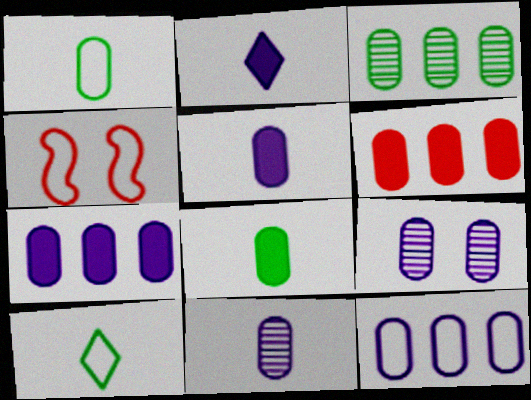[[1, 6, 9], 
[2, 3, 4], 
[3, 6, 12], 
[4, 10, 12], 
[5, 9, 12]]